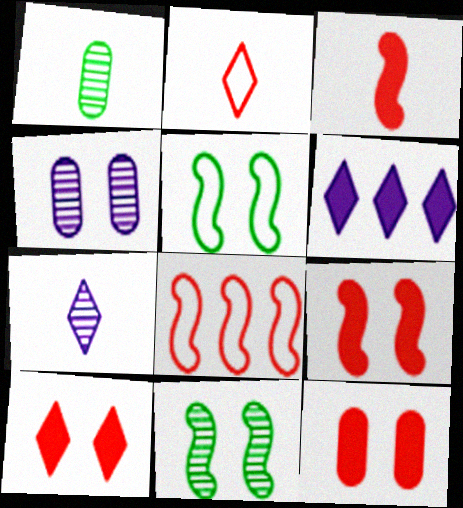[[4, 5, 10], 
[9, 10, 12]]